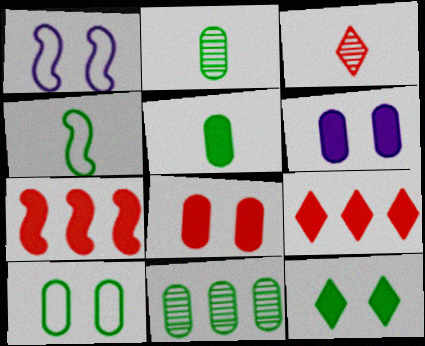[[1, 2, 9], 
[4, 11, 12], 
[5, 10, 11]]